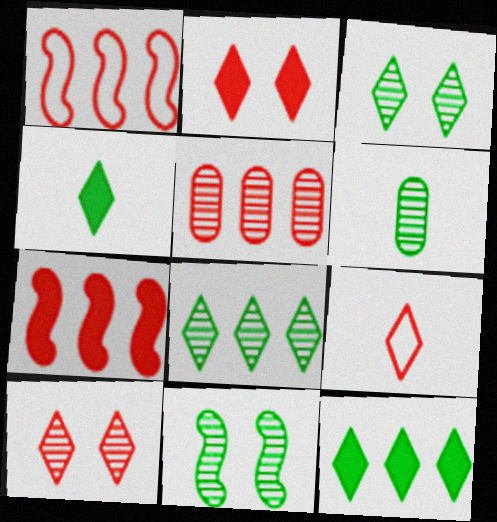[[6, 8, 11]]